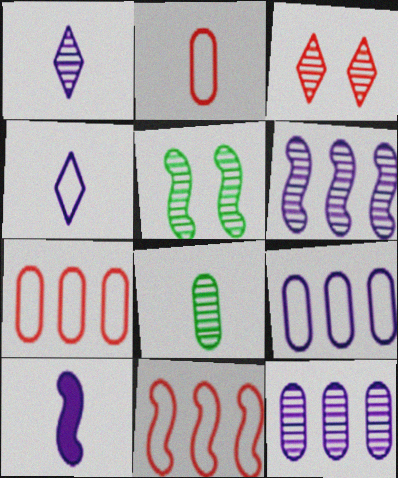[[3, 6, 8], 
[5, 10, 11]]